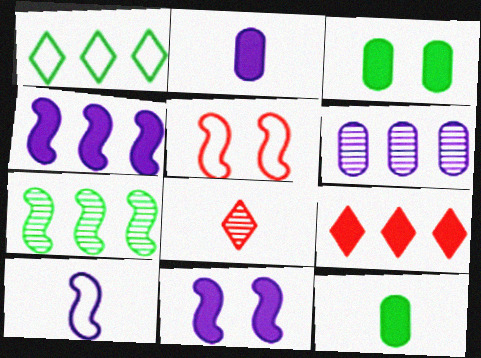[[8, 10, 12], 
[9, 11, 12]]